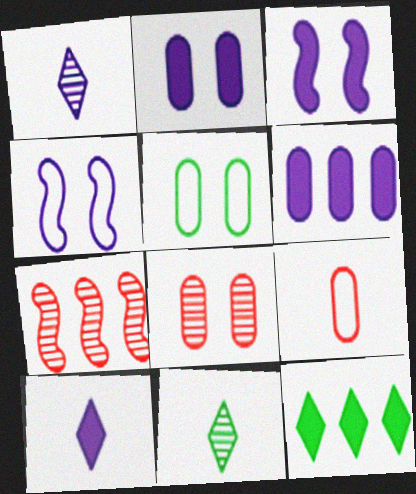[[1, 4, 6], 
[2, 5, 8], 
[3, 6, 10], 
[5, 7, 10]]